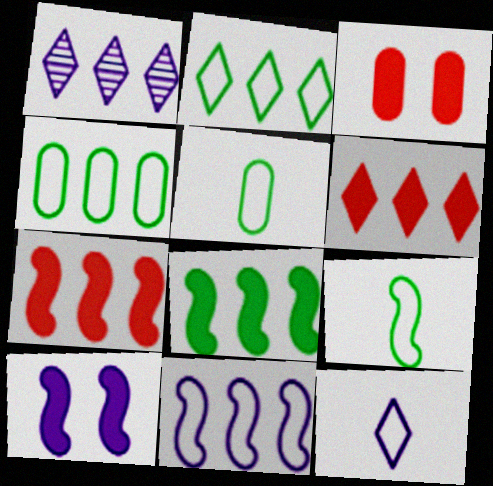[[1, 2, 6], 
[1, 3, 9], 
[1, 4, 7]]